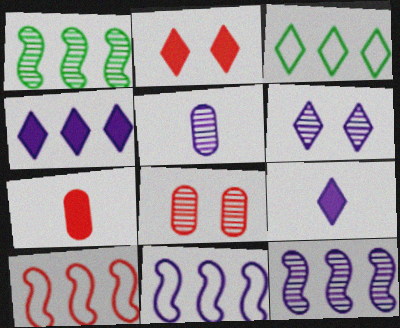[[5, 6, 12]]